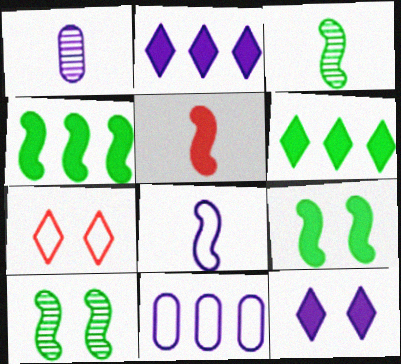[[1, 4, 7], 
[3, 5, 8]]